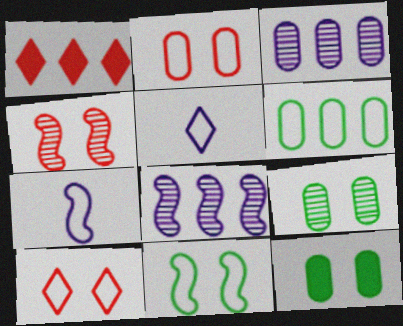[[1, 6, 8], 
[1, 7, 9], 
[6, 7, 10]]